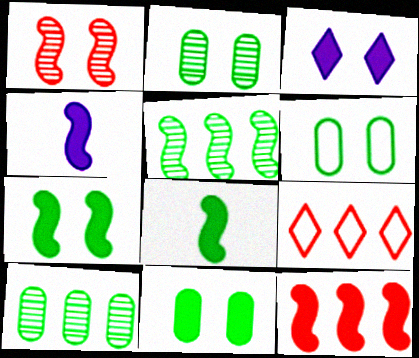[[1, 3, 6], 
[2, 4, 9], 
[2, 6, 11], 
[4, 7, 12]]